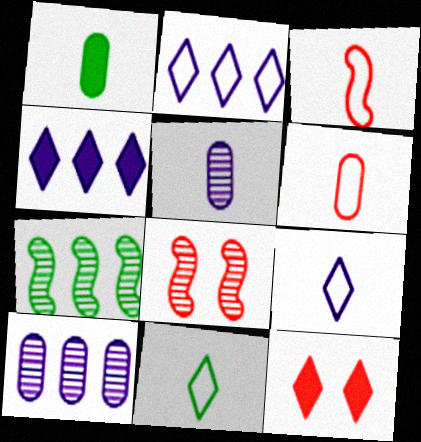[[1, 2, 8], 
[1, 5, 6]]